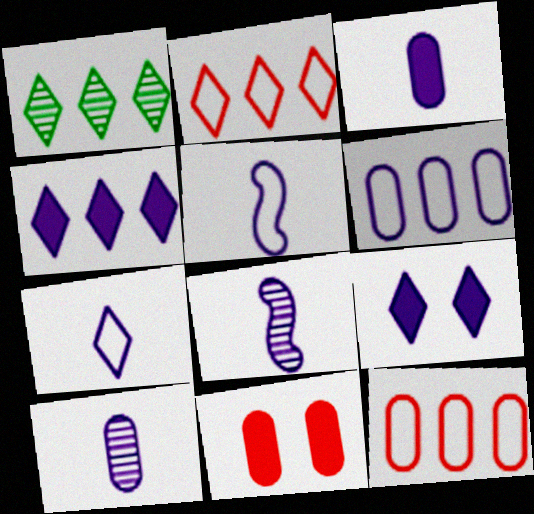[[1, 2, 4], 
[1, 5, 11], 
[3, 7, 8], 
[6, 8, 9]]